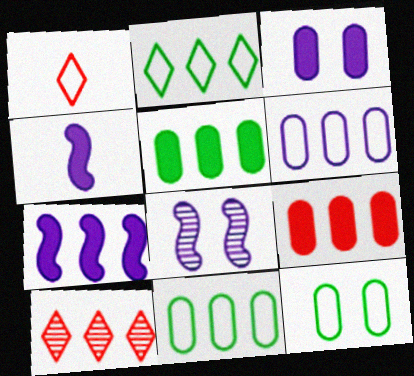[[1, 5, 8], 
[4, 10, 12], 
[7, 10, 11]]